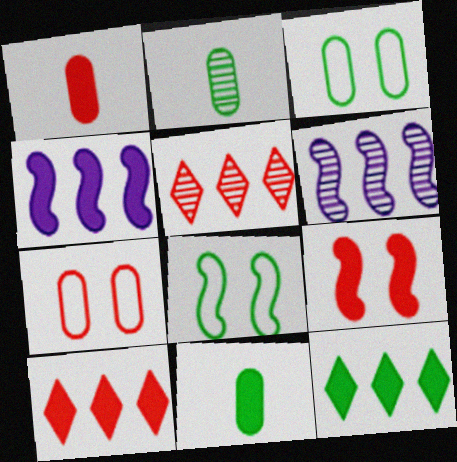[[1, 9, 10], 
[2, 8, 12]]